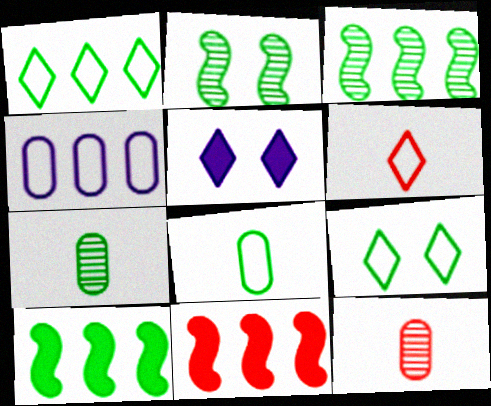[[7, 9, 10]]